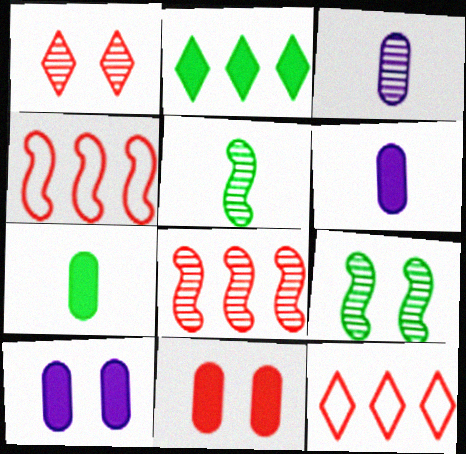[[5, 10, 12], 
[6, 9, 12]]